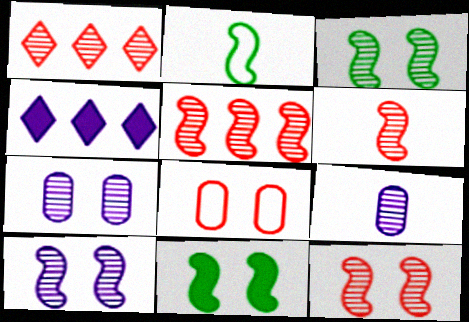[[1, 3, 9], 
[3, 10, 12], 
[5, 6, 12]]